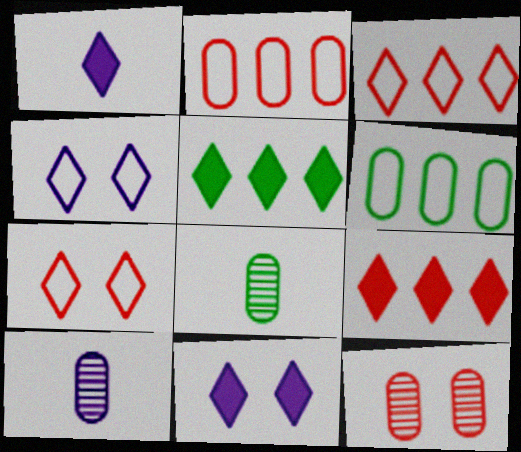[]